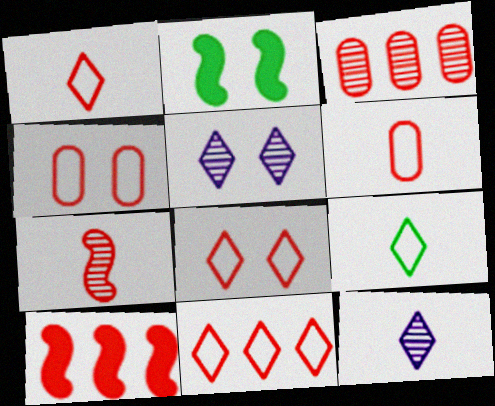[[1, 8, 11], 
[2, 4, 5], 
[3, 10, 11]]